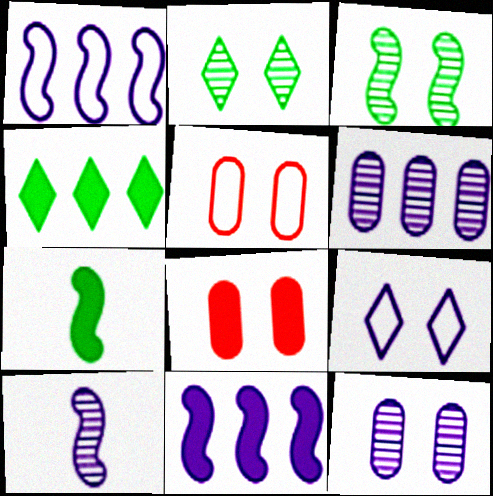[[3, 8, 9], 
[4, 5, 10]]